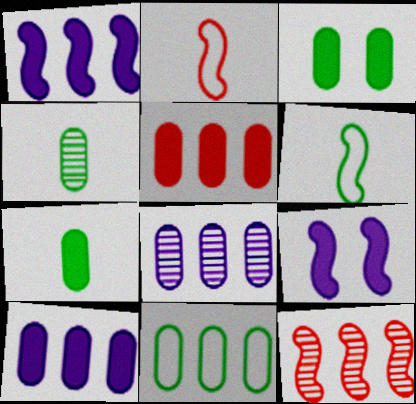[[3, 4, 11], 
[5, 8, 11], 
[6, 9, 12]]